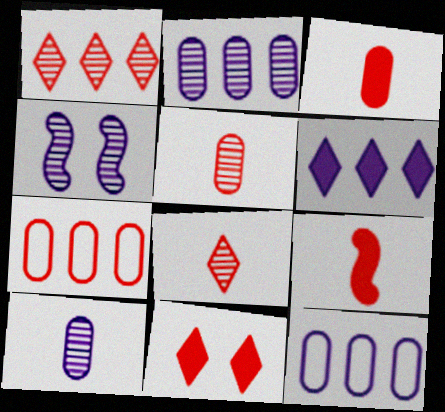[]